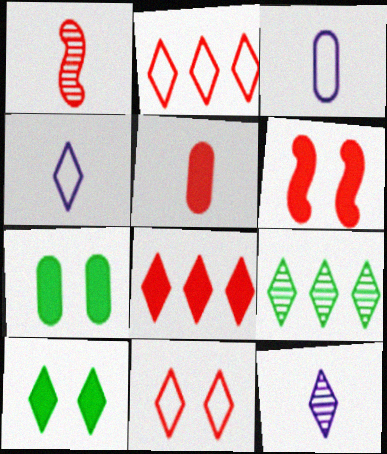[[2, 10, 12], 
[3, 6, 9], 
[5, 6, 8]]